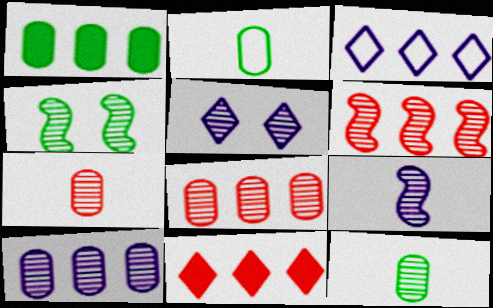[[1, 3, 6], 
[4, 6, 9], 
[5, 6, 12], 
[5, 9, 10]]